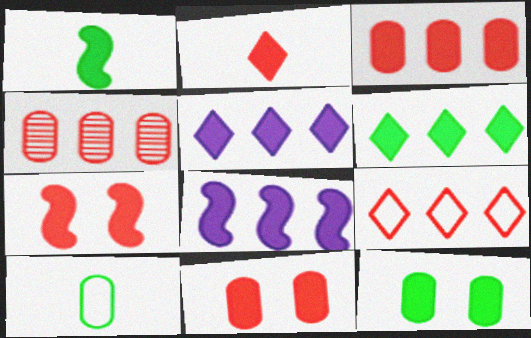[[1, 5, 11], 
[1, 6, 12], 
[1, 7, 8], 
[2, 3, 7], 
[2, 8, 12], 
[3, 6, 8]]